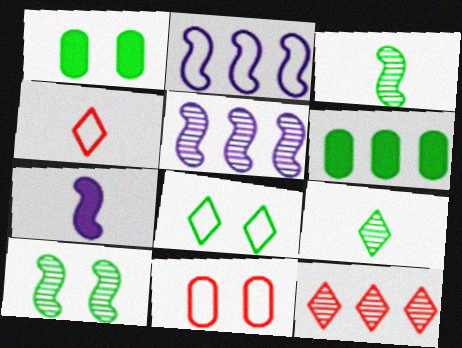[[1, 4, 5], 
[1, 8, 10], 
[2, 6, 12], 
[3, 6, 8]]